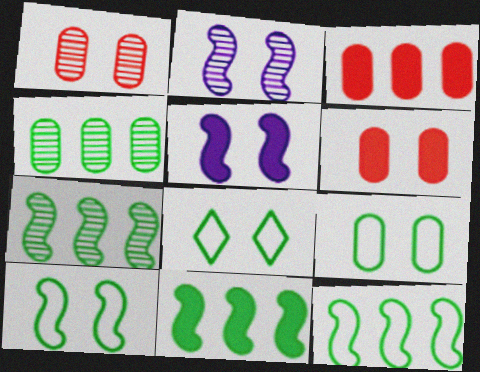[[1, 5, 8], 
[2, 6, 8], 
[7, 11, 12], 
[8, 9, 10]]